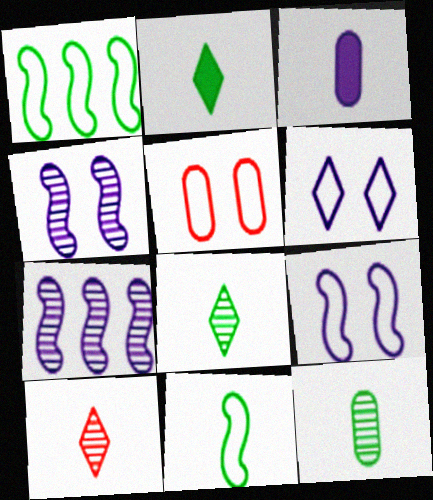[[2, 5, 7], 
[2, 11, 12], 
[3, 6, 7], 
[3, 10, 11]]